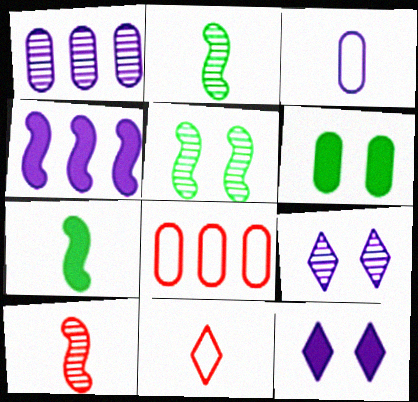[[2, 8, 12], 
[3, 4, 9], 
[7, 8, 9]]